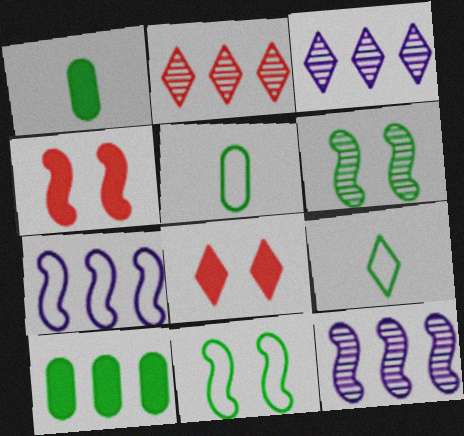[[2, 7, 10], 
[3, 4, 5], 
[3, 8, 9], 
[5, 8, 12], 
[6, 9, 10]]